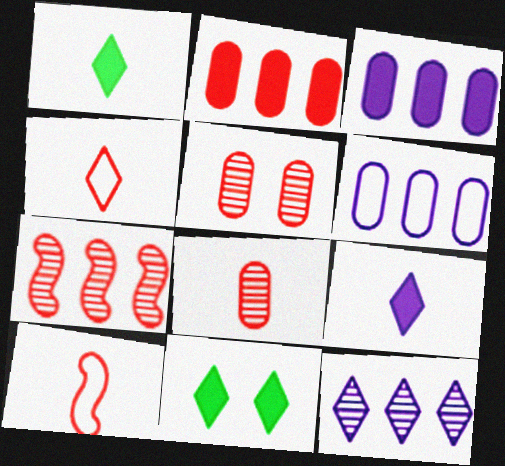[[4, 11, 12]]